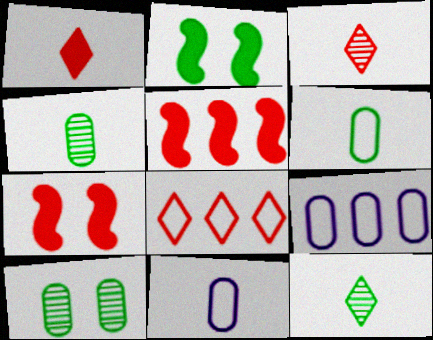[[2, 3, 9], 
[7, 9, 12]]